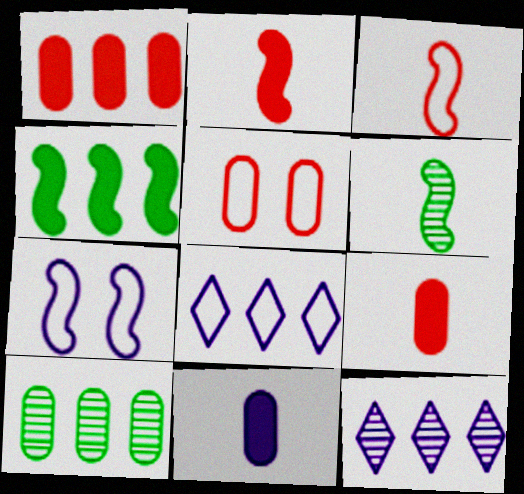[[5, 10, 11], 
[7, 11, 12]]